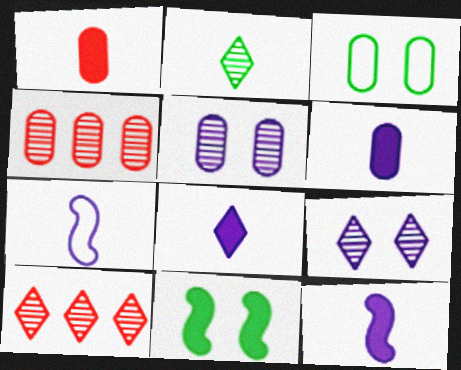[[1, 2, 7], 
[2, 9, 10], 
[3, 4, 6], 
[3, 10, 12], 
[6, 8, 12]]